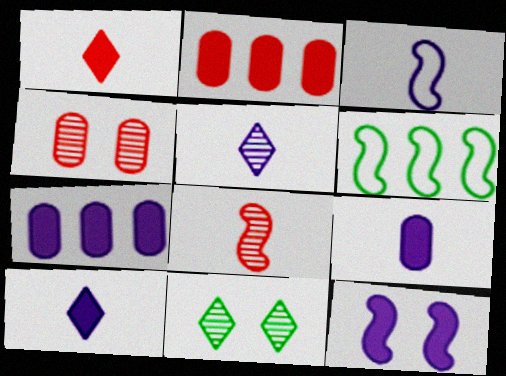[[2, 3, 11], 
[3, 5, 9], 
[4, 6, 10], 
[6, 8, 12], 
[7, 10, 12]]